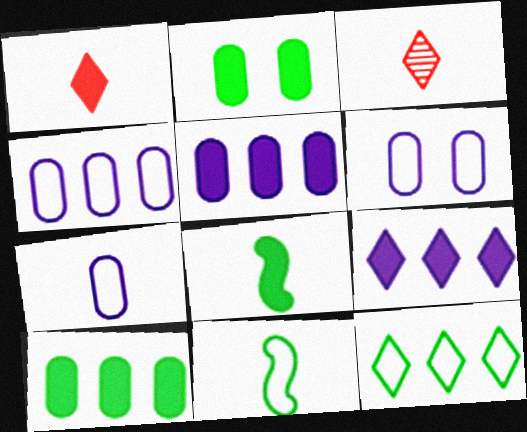[[3, 7, 8], 
[4, 6, 7]]